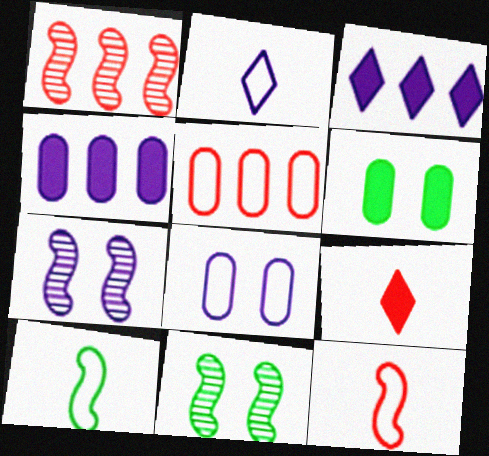[[1, 2, 6], 
[2, 4, 7]]